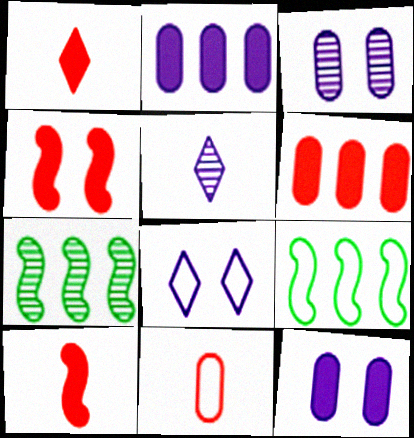[[1, 3, 9], 
[1, 4, 6], 
[8, 9, 11]]